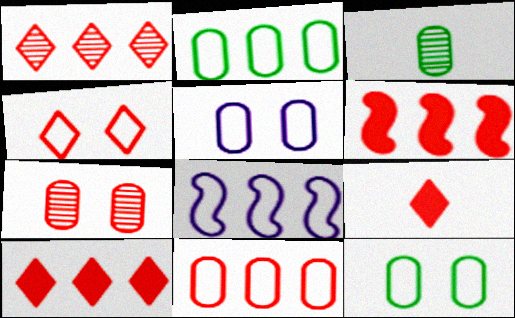[[1, 4, 9], 
[1, 6, 11]]